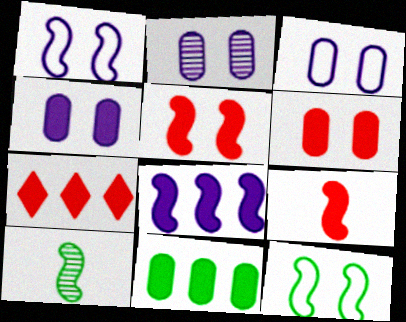[[2, 3, 4], 
[3, 7, 10], 
[6, 7, 9], 
[7, 8, 11]]